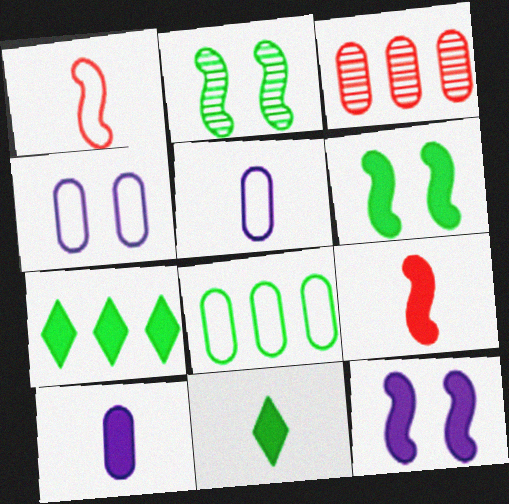[[2, 8, 11], 
[9, 10, 11]]